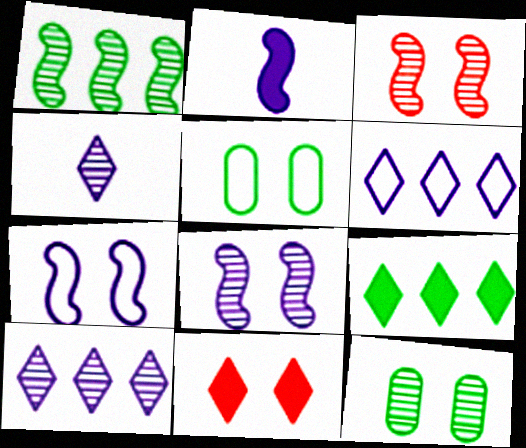[[5, 8, 11], 
[7, 11, 12]]